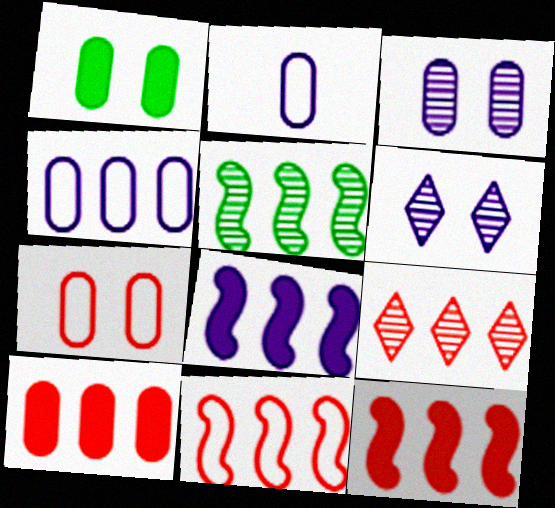[[1, 3, 7], 
[2, 6, 8], 
[5, 8, 11], 
[9, 10, 11]]